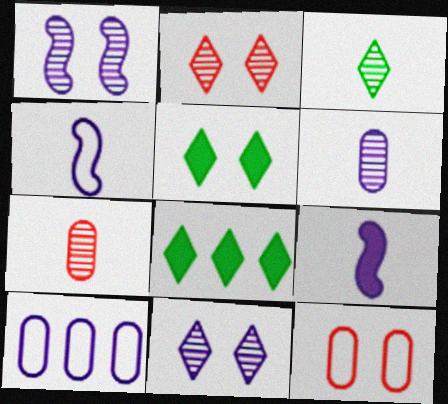[[1, 5, 12], 
[9, 10, 11]]